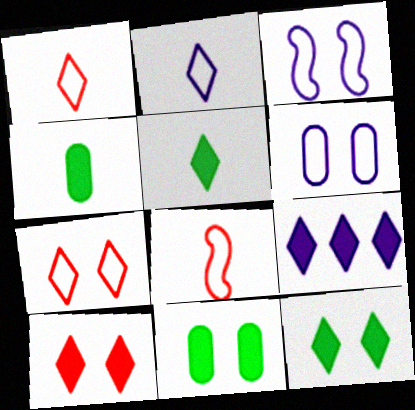[[5, 9, 10]]